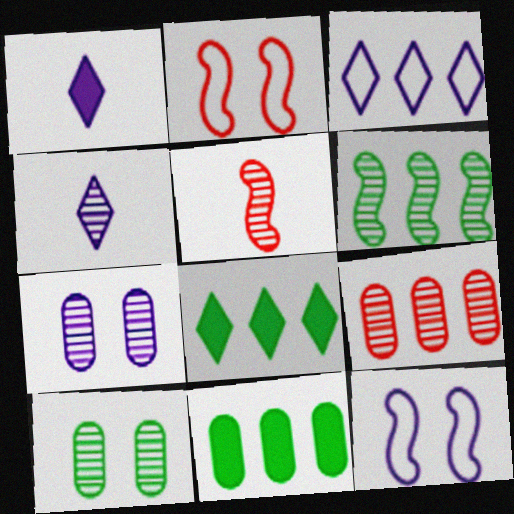[[2, 4, 11]]